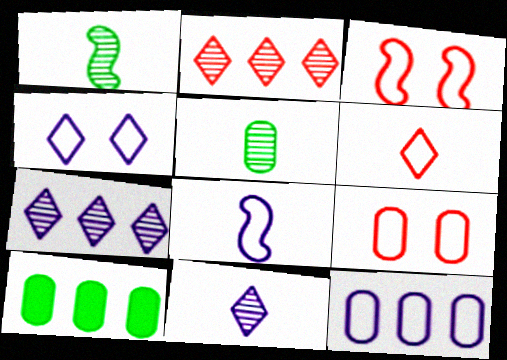[[3, 10, 11], 
[4, 8, 12]]